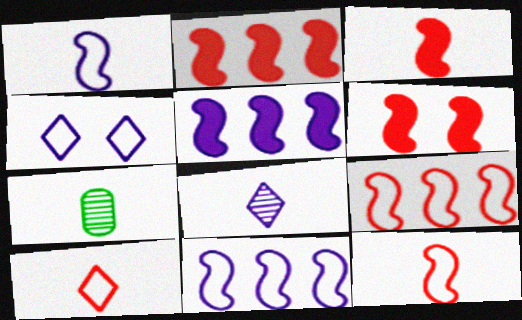[[2, 3, 6], 
[2, 4, 7]]